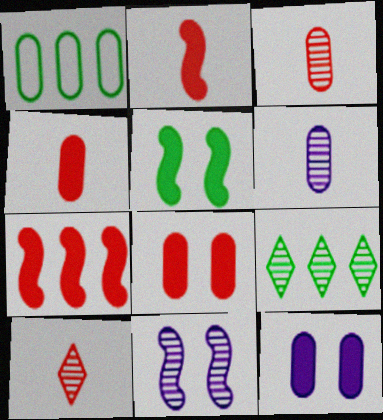[[1, 3, 12], 
[1, 6, 8], 
[3, 9, 11]]